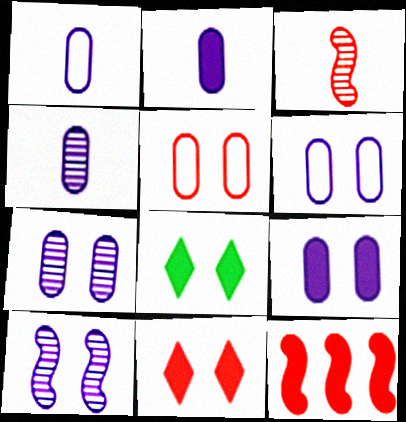[[1, 2, 4], 
[2, 8, 12], 
[5, 8, 10], 
[6, 7, 9]]